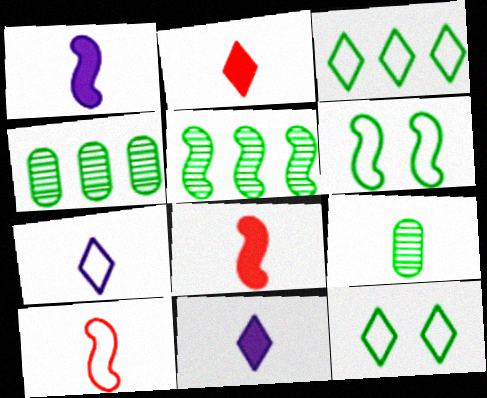[[7, 8, 9], 
[9, 10, 11]]